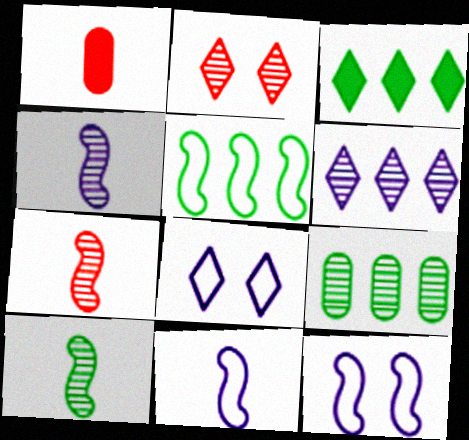[[2, 4, 9], 
[3, 5, 9], 
[4, 7, 10]]